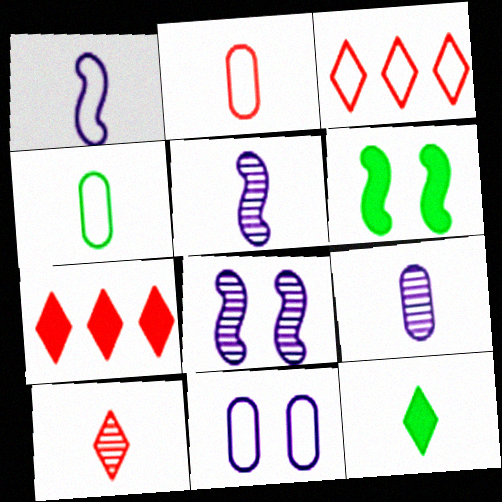[[2, 5, 12], 
[3, 6, 9], 
[4, 7, 8]]